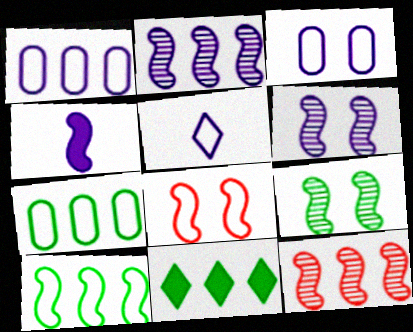[[1, 11, 12], 
[5, 7, 8]]